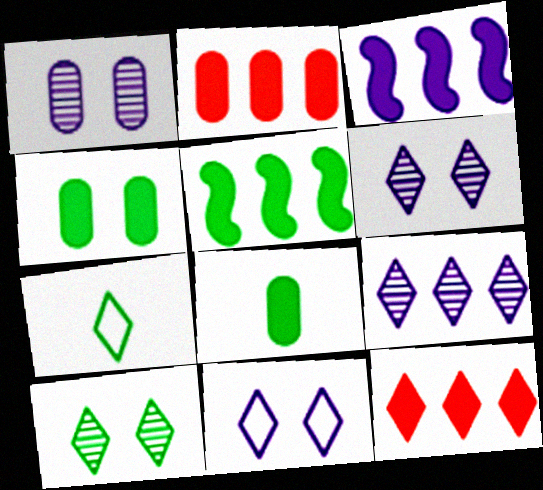[[6, 7, 12]]